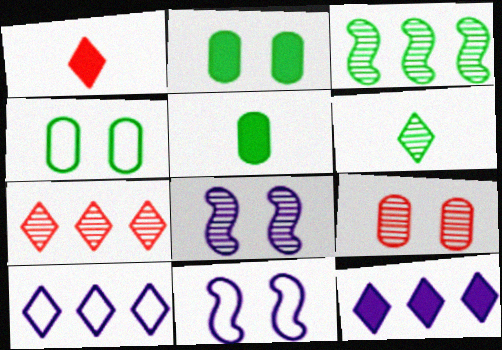[[5, 7, 11]]